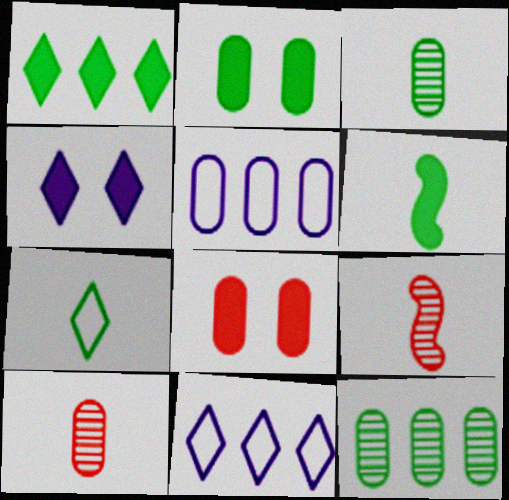[[1, 2, 6], 
[2, 5, 10], 
[2, 9, 11], 
[3, 5, 8], 
[3, 6, 7]]